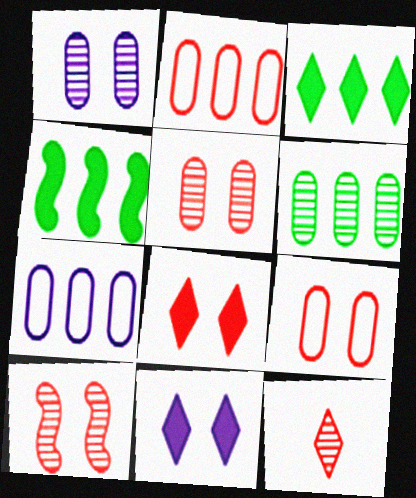[[8, 9, 10]]